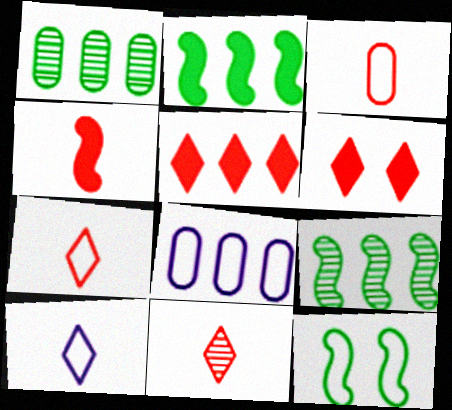[[3, 4, 11], 
[5, 8, 9], 
[7, 8, 12]]